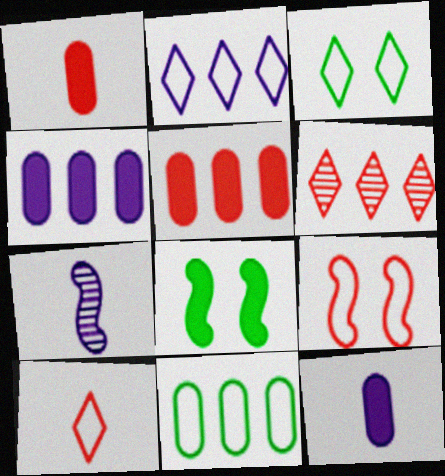[[1, 6, 9], 
[2, 3, 10], 
[3, 5, 7]]